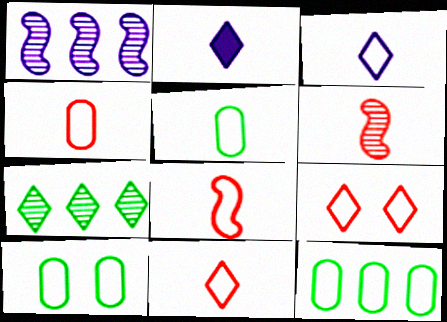[[2, 5, 6], 
[2, 7, 9], 
[3, 5, 8], 
[4, 8, 11], 
[5, 10, 12]]